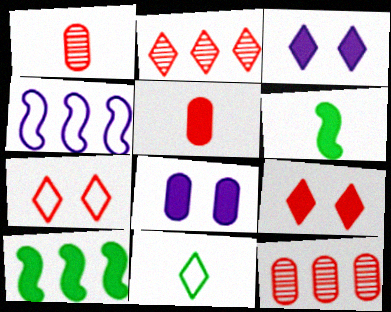[[2, 3, 11], 
[3, 5, 10]]